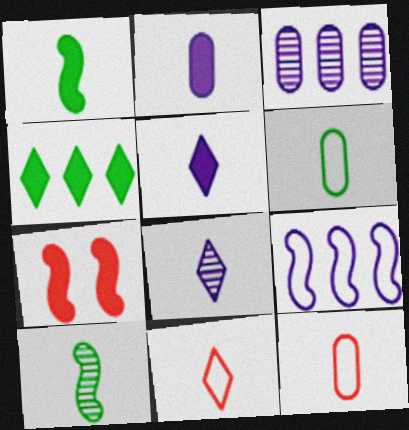[[1, 8, 12], 
[2, 4, 7], 
[2, 10, 11], 
[5, 10, 12], 
[7, 9, 10]]